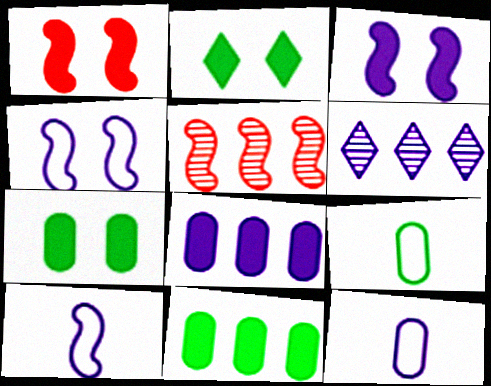[[1, 6, 9], 
[2, 5, 12], 
[3, 6, 12]]